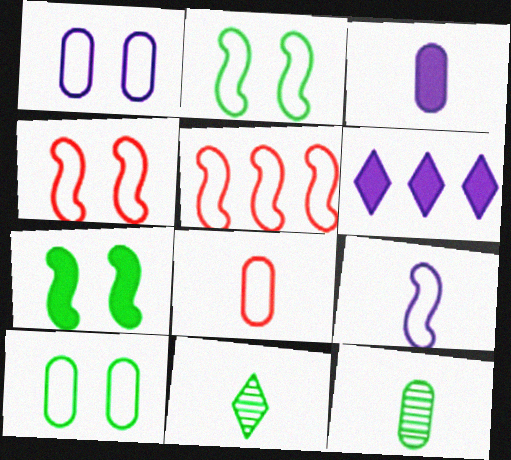[[2, 5, 9], 
[3, 8, 12], 
[4, 6, 12]]